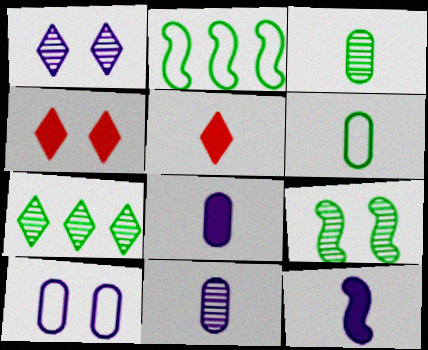[[2, 4, 11], 
[3, 7, 9], 
[4, 9, 10]]